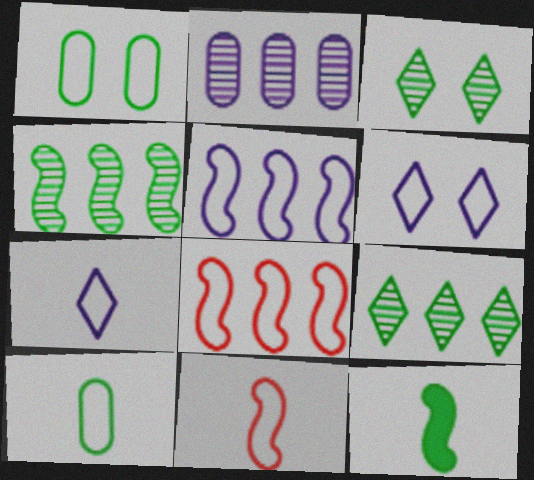[[1, 7, 8], 
[1, 9, 12], 
[6, 8, 10], 
[7, 10, 11]]